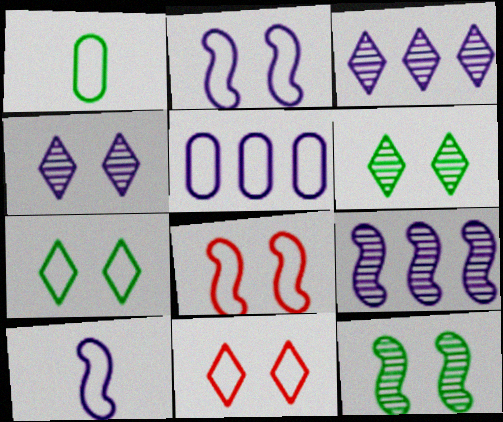[]